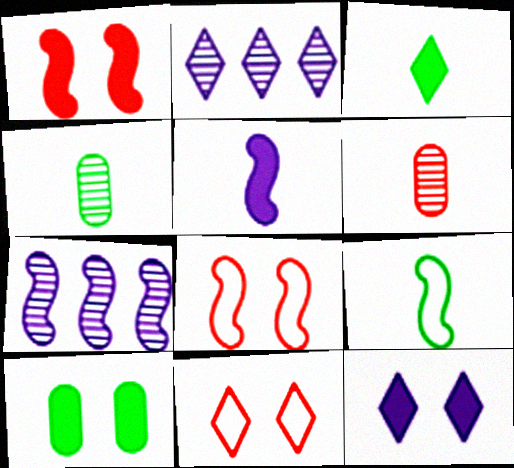[[1, 7, 9], 
[1, 10, 12], 
[2, 3, 11], 
[3, 4, 9]]